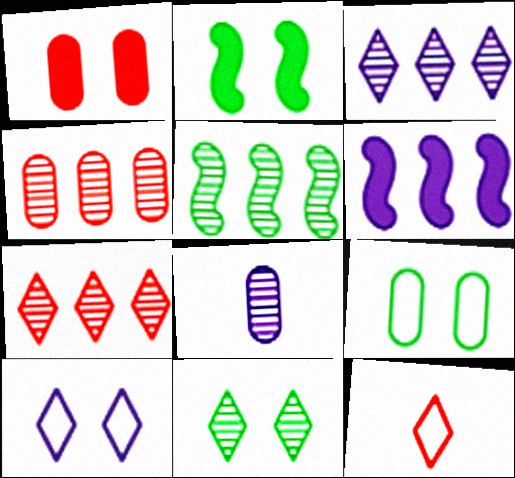[[2, 9, 11], 
[3, 4, 5], 
[6, 8, 10]]